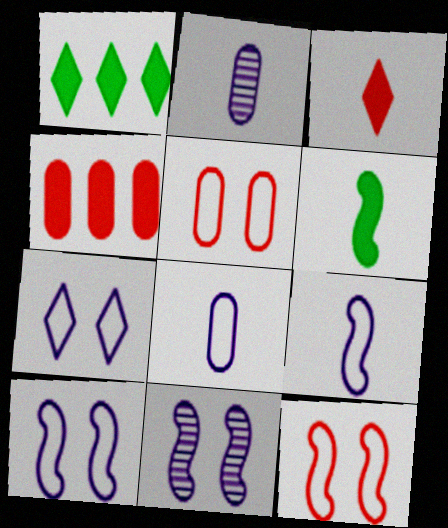[[1, 2, 12]]